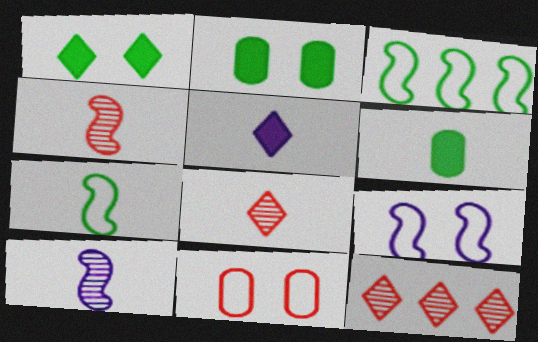[[6, 9, 12]]